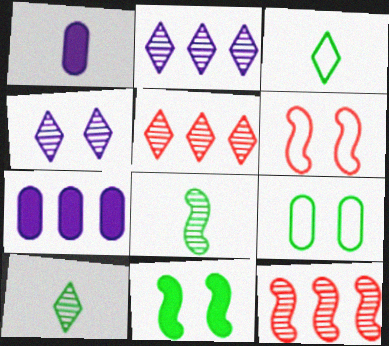[[4, 5, 10], 
[6, 7, 10]]